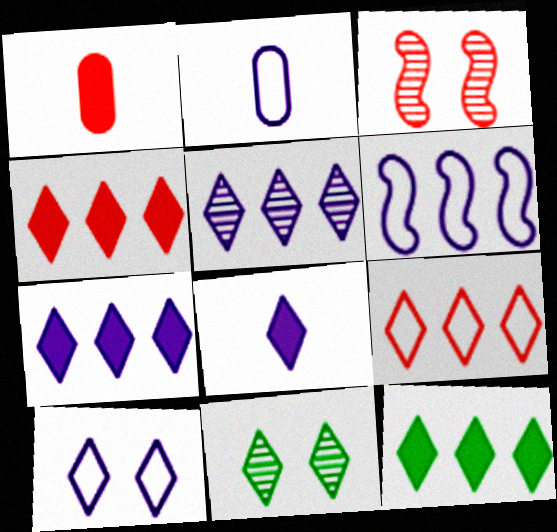[[1, 3, 9], 
[1, 6, 11], 
[2, 3, 12], 
[2, 6, 10], 
[4, 7, 12], 
[5, 8, 10], 
[5, 9, 12], 
[8, 9, 11]]